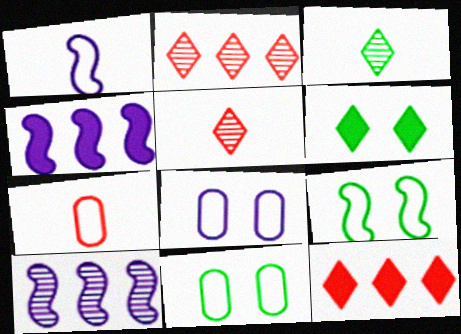[[4, 5, 11], 
[6, 7, 10]]